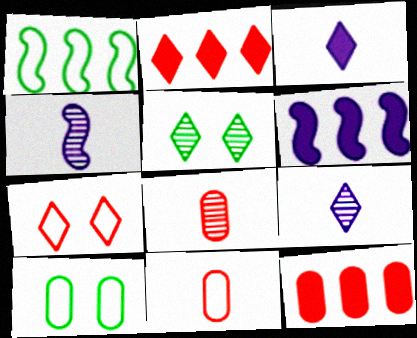[[2, 4, 10], 
[5, 6, 11]]